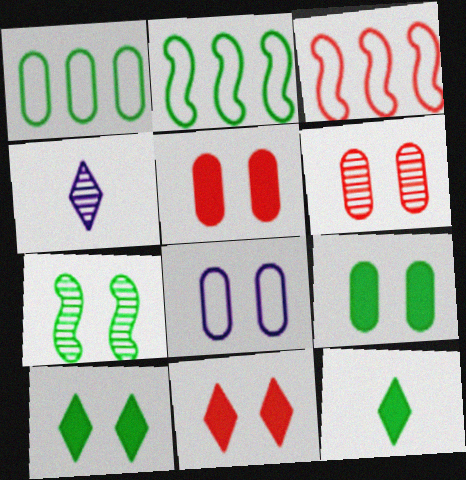[[1, 7, 12], 
[2, 4, 5], 
[3, 4, 9], 
[6, 8, 9], 
[7, 8, 11]]